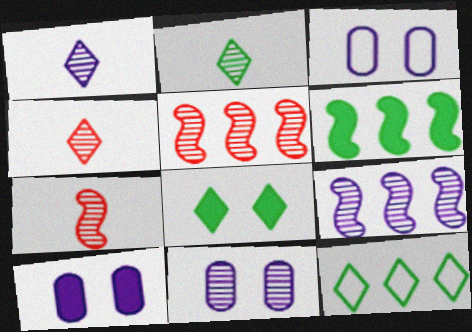[[1, 2, 4], 
[1, 9, 11], 
[2, 5, 11], 
[2, 8, 12], 
[3, 4, 6], 
[3, 10, 11], 
[7, 10, 12]]